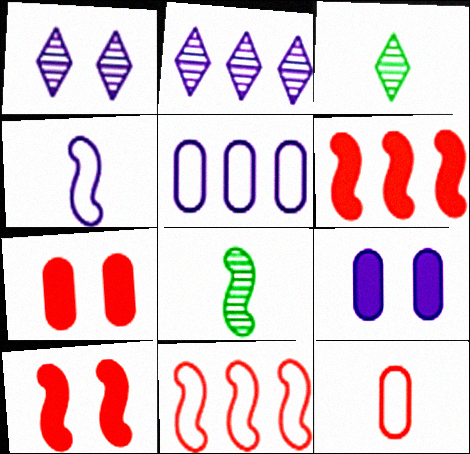[[2, 4, 9], 
[3, 5, 10], 
[3, 9, 11]]